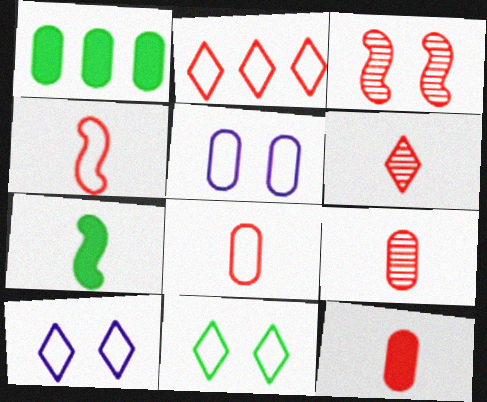[[1, 5, 9], 
[2, 3, 12], 
[4, 6, 12], 
[8, 9, 12]]